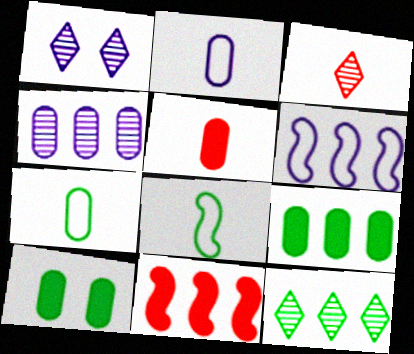[[1, 3, 12], 
[1, 7, 11], 
[3, 6, 10], 
[8, 10, 12]]